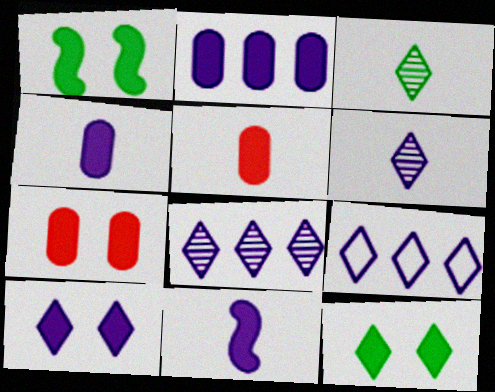[[1, 7, 10], 
[2, 10, 11], 
[6, 9, 10]]